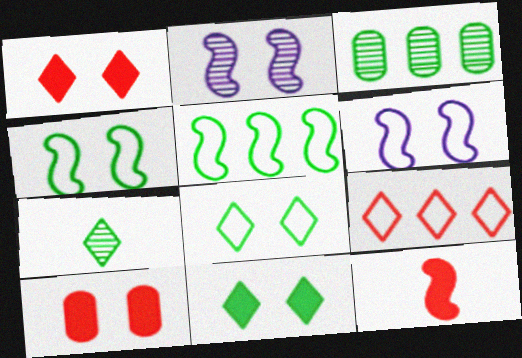[[2, 5, 12], 
[2, 8, 10]]